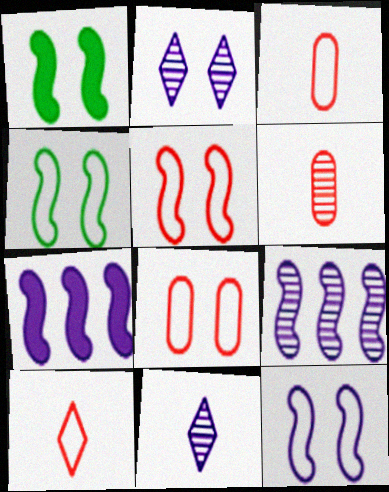[[1, 2, 8], 
[4, 5, 12]]